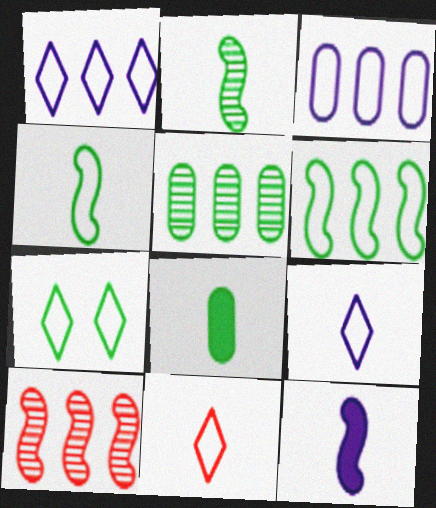[[1, 7, 11]]